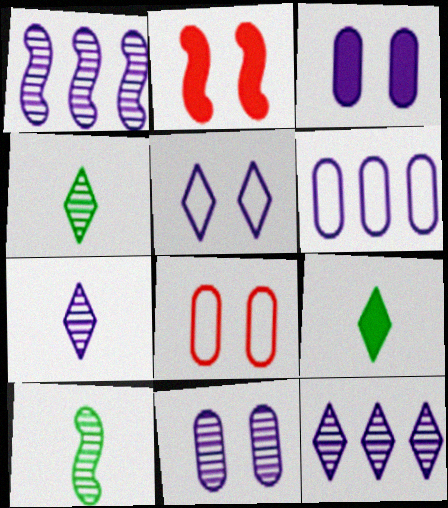[[1, 7, 11], 
[1, 8, 9], 
[2, 4, 6]]